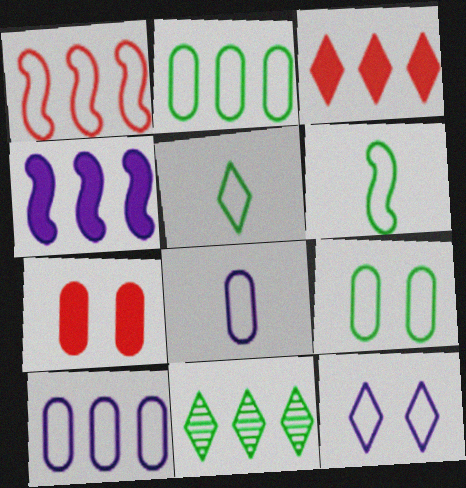[]